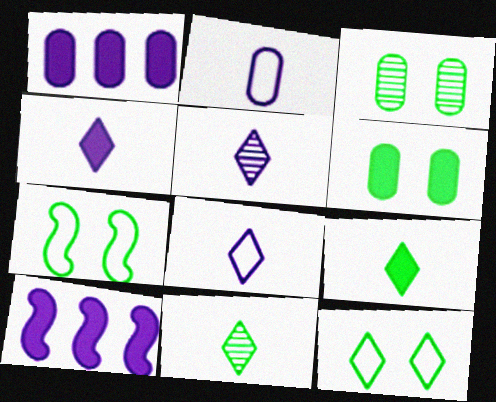[[4, 5, 8]]